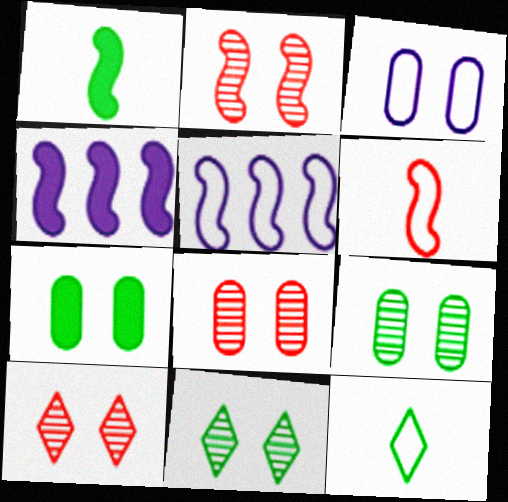[[1, 2, 5], 
[2, 8, 10], 
[3, 7, 8], 
[4, 8, 12]]